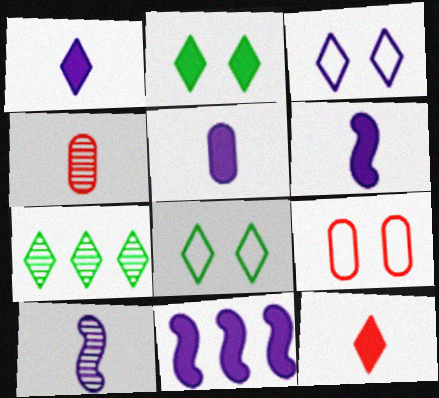[[1, 5, 6], 
[3, 7, 12], 
[4, 8, 11], 
[6, 7, 9]]